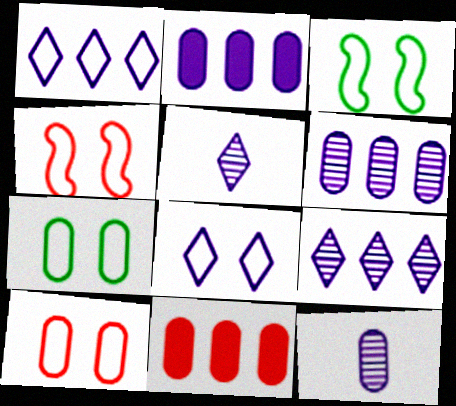[[3, 5, 11], 
[3, 8, 10], 
[4, 7, 8], 
[7, 11, 12]]